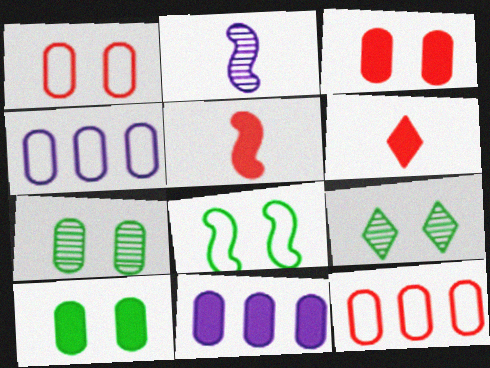[[4, 5, 9], 
[8, 9, 10]]